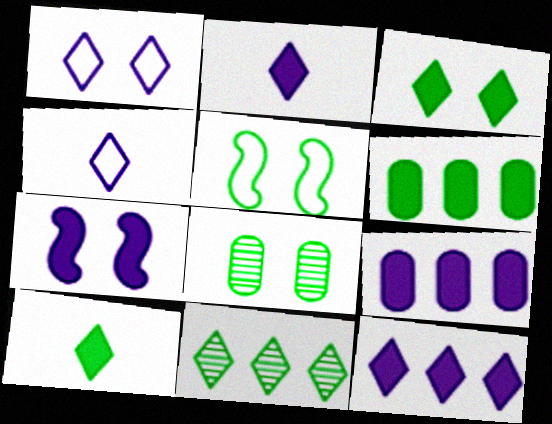[[2, 7, 9], 
[3, 5, 8]]